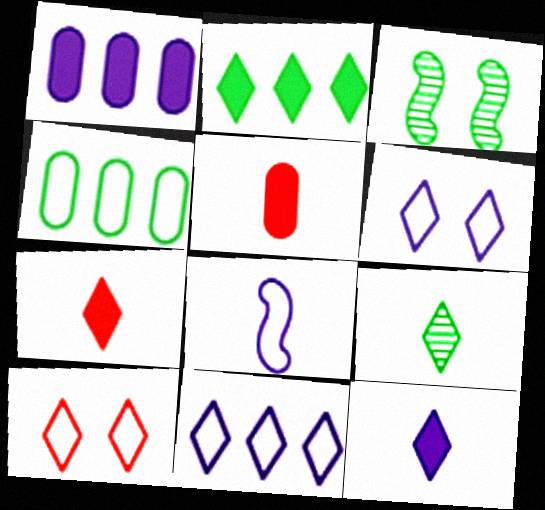[[3, 5, 11], 
[4, 8, 10], 
[5, 8, 9]]